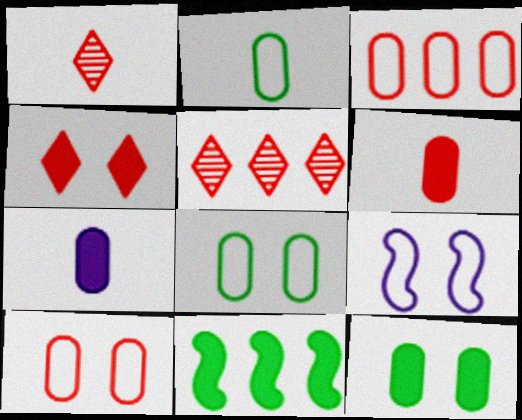[[4, 7, 11]]